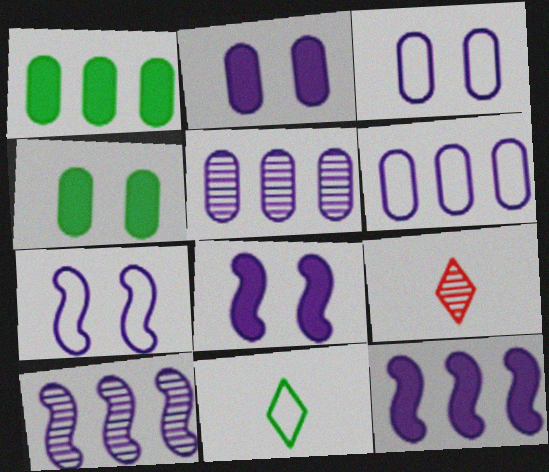[[1, 7, 9]]